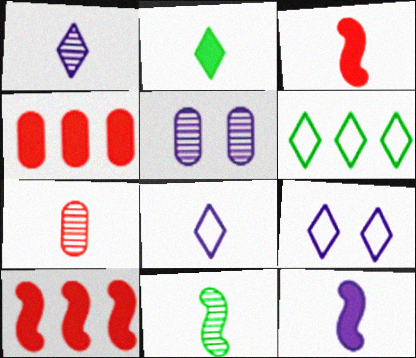[[1, 7, 11], 
[3, 5, 6], 
[4, 9, 11]]